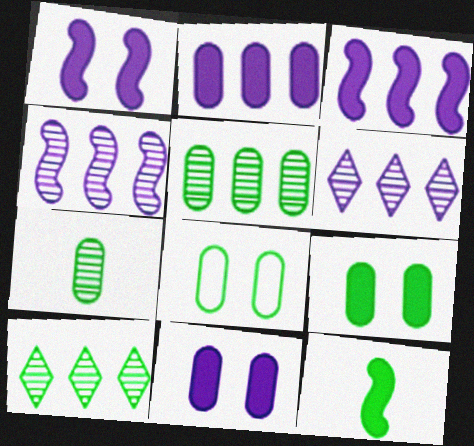[[8, 10, 12]]